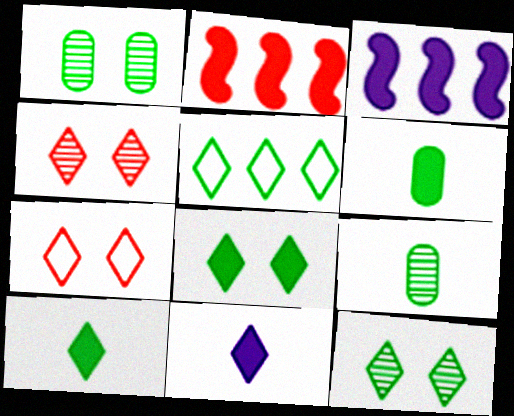[[3, 7, 9], 
[4, 5, 11], 
[5, 10, 12]]